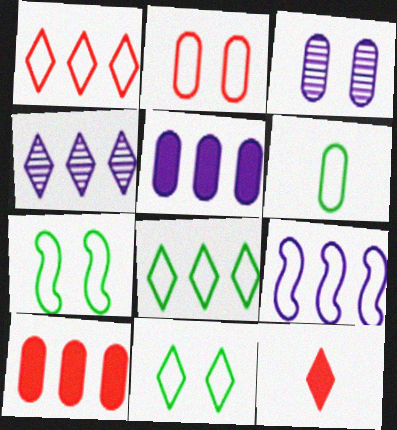[[3, 6, 10], 
[4, 5, 9], 
[4, 11, 12], 
[6, 7, 8]]